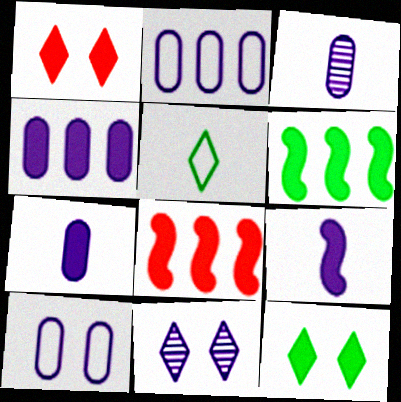[[1, 6, 7], 
[2, 9, 11], 
[3, 4, 10], 
[7, 8, 12]]